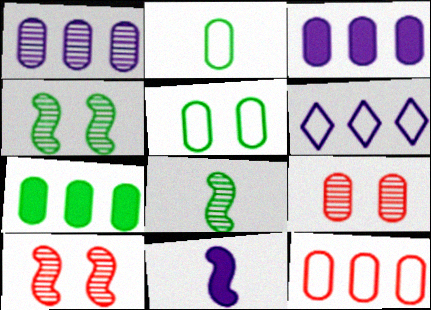[[1, 7, 12], 
[2, 3, 9]]